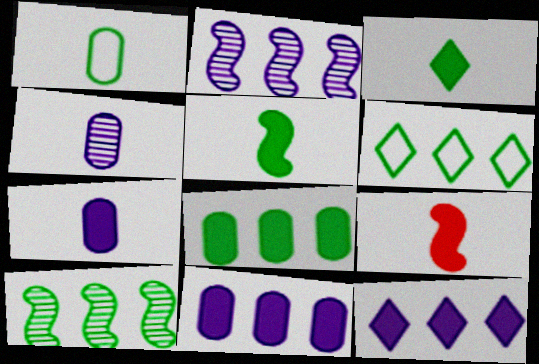[[3, 7, 9], 
[6, 8, 10]]